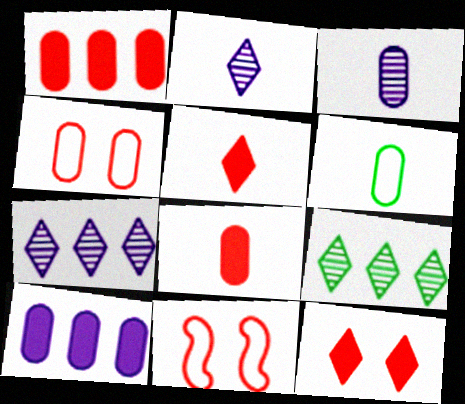[[3, 6, 8]]